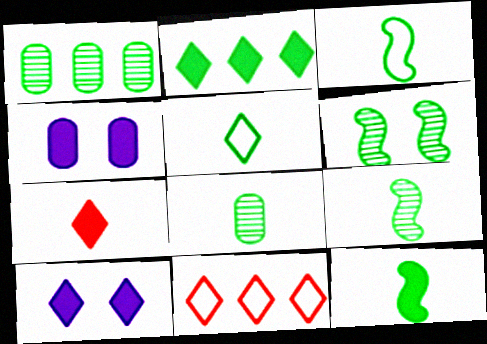[[2, 7, 10], 
[3, 9, 12], 
[4, 9, 11], 
[5, 8, 12]]